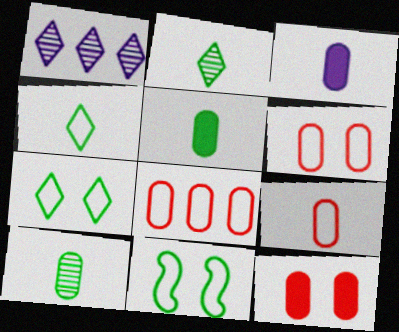[[3, 9, 10], 
[6, 8, 9]]